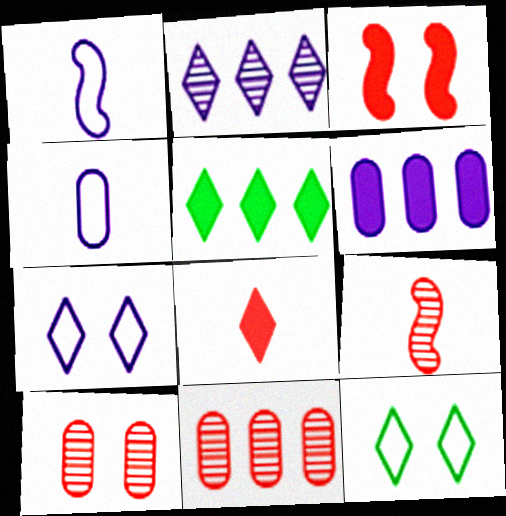[[1, 5, 10], 
[2, 8, 12], 
[6, 9, 12]]